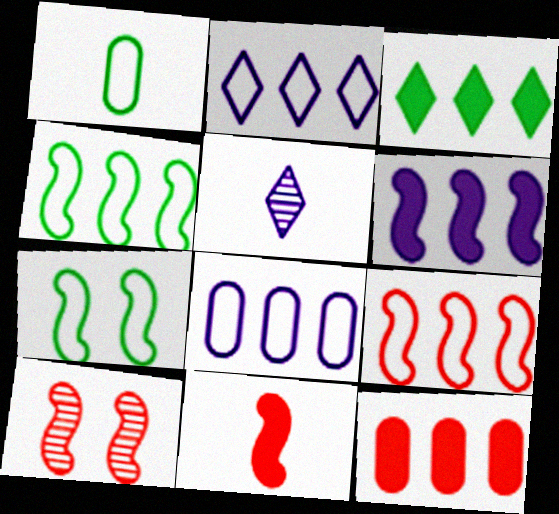[[1, 5, 11], 
[3, 6, 12], 
[5, 7, 12], 
[9, 10, 11]]